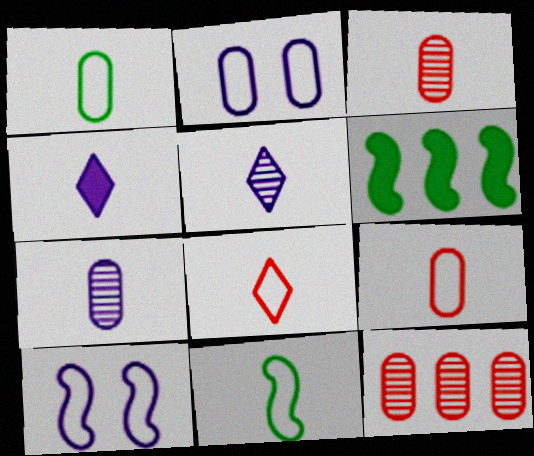[[3, 4, 11]]